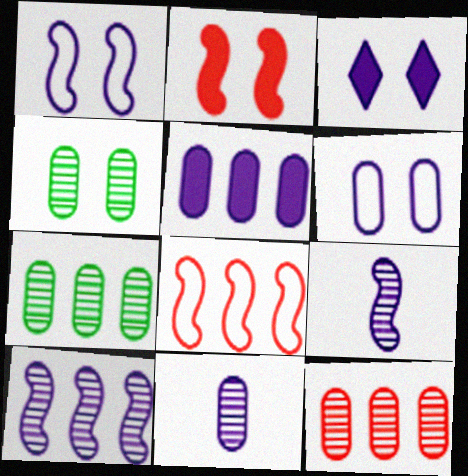[[4, 11, 12], 
[5, 6, 11]]